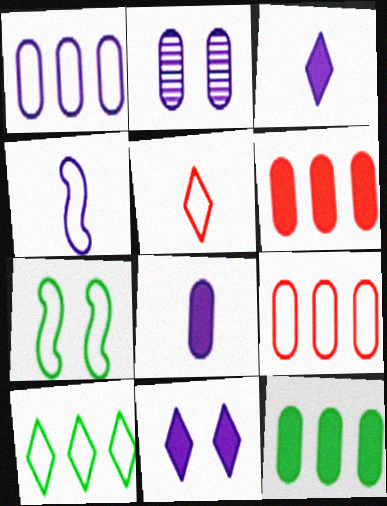[[1, 2, 8], 
[1, 5, 7]]